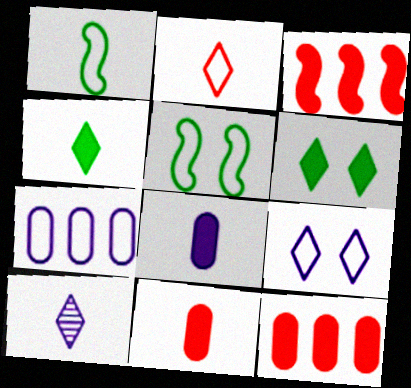[[1, 10, 11], 
[2, 4, 10], 
[2, 5, 7], 
[3, 6, 8], 
[5, 10, 12]]